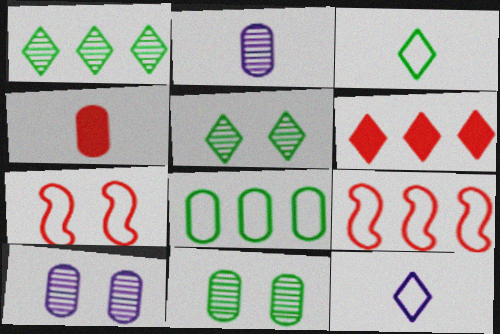[[4, 8, 10], 
[5, 6, 12], 
[7, 8, 12]]